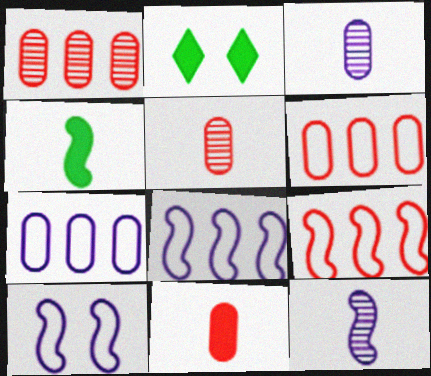[[2, 3, 9], 
[2, 5, 8], 
[2, 6, 12]]